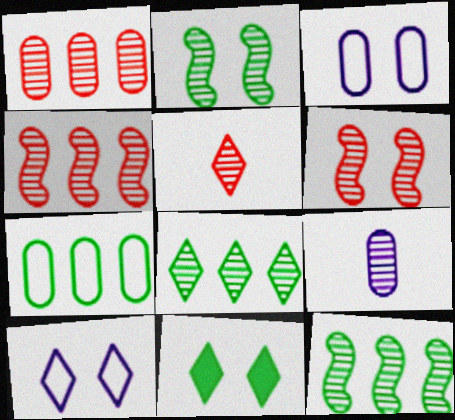[[1, 5, 6], 
[3, 6, 11], 
[6, 8, 9]]